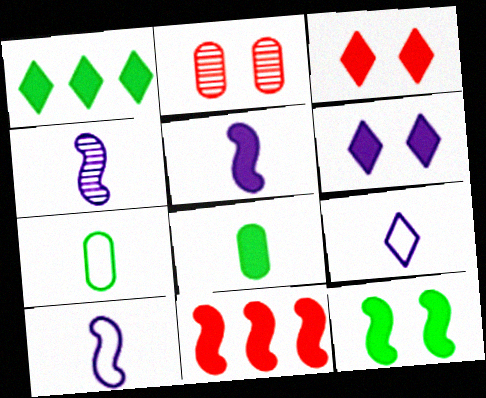[[1, 2, 10], 
[1, 8, 12], 
[4, 5, 10], 
[5, 11, 12], 
[6, 8, 11]]